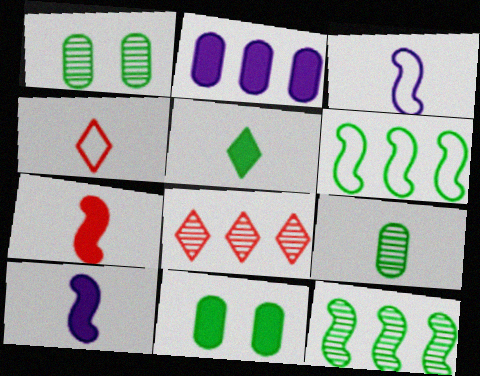[[1, 5, 6], 
[2, 6, 8], 
[3, 8, 11], 
[4, 9, 10]]